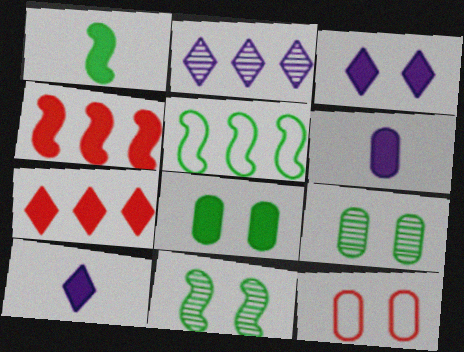[[1, 2, 12], 
[1, 5, 11], 
[3, 11, 12], 
[4, 8, 10]]